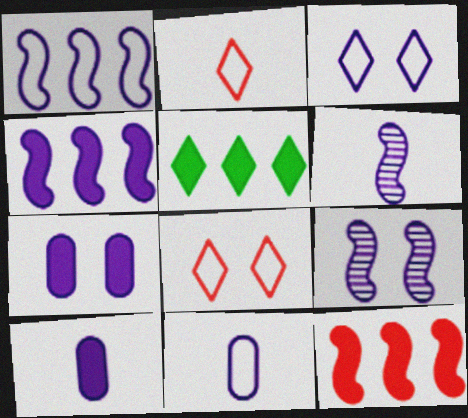[[1, 3, 11], 
[3, 7, 9]]